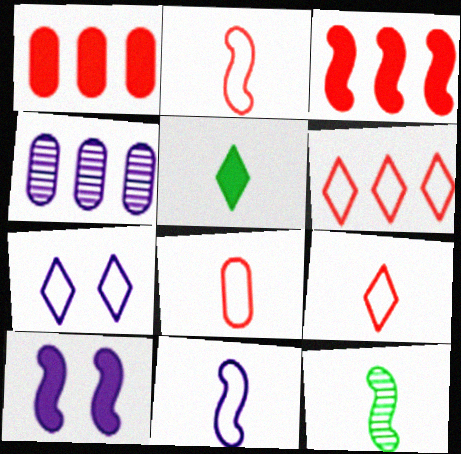[[1, 5, 10], 
[1, 7, 12], 
[2, 8, 9]]